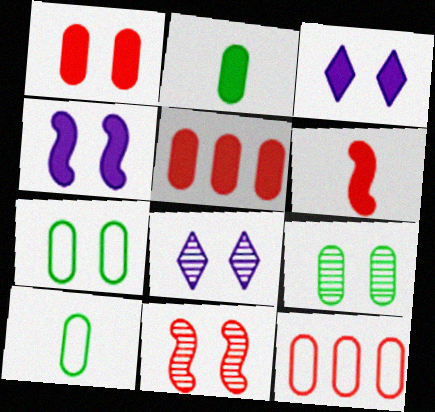[[3, 7, 11], 
[8, 9, 11]]